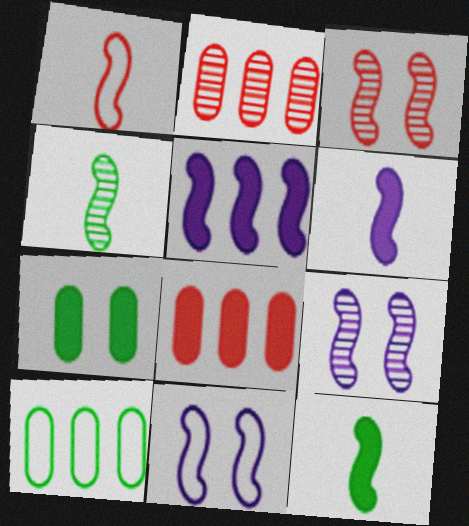[[1, 4, 6]]